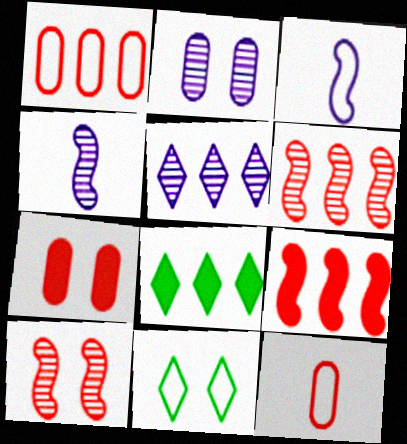[[1, 3, 11], 
[2, 4, 5]]